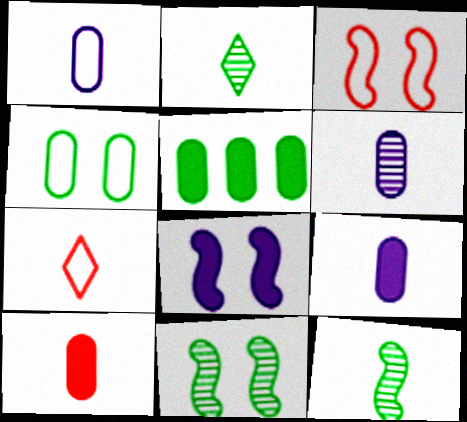[[1, 6, 9], 
[3, 8, 11], 
[7, 9, 12]]